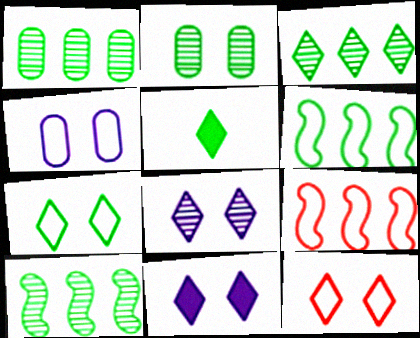[[1, 3, 10], 
[2, 5, 6], 
[3, 5, 7]]